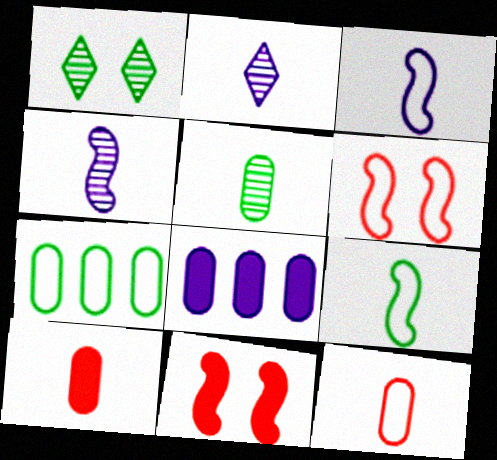[[2, 7, 11], 
[2, 9, 10]]